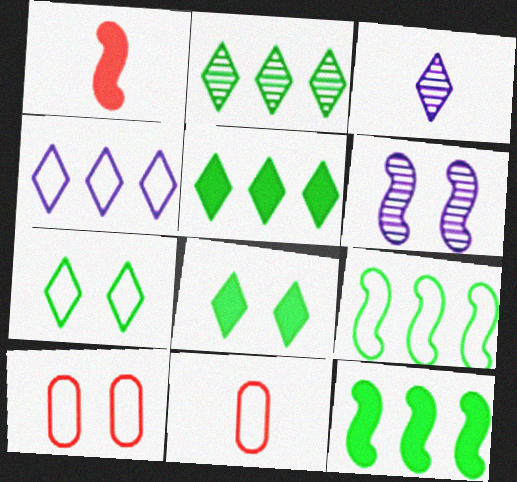[[1, 6, 9], 
[3, 10, 12], 
[5, 6, 11], 
[6, 8, 10]]